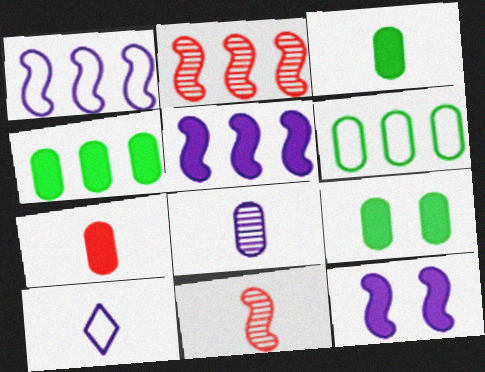[[2, 9, 10], 
[3, 4, 9], 
[3, 10, 11]]